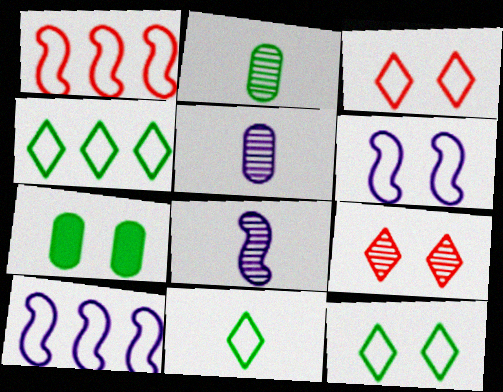[[4, 11, 12], 
[6, 7, 9]]